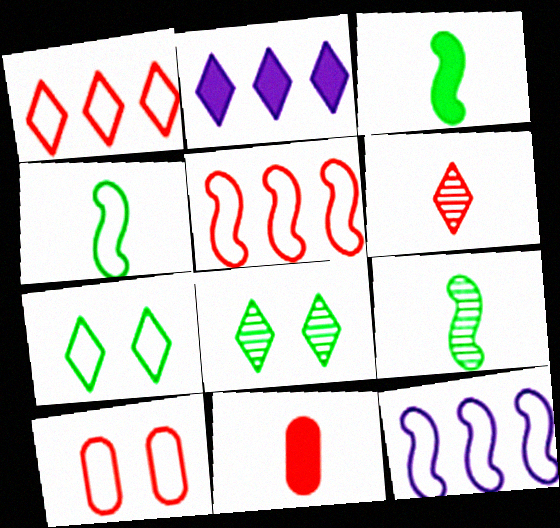[[2, 6, 7], 
[2, 9, 10], 
[3, 4, 9], 
[8, 11, 12]]